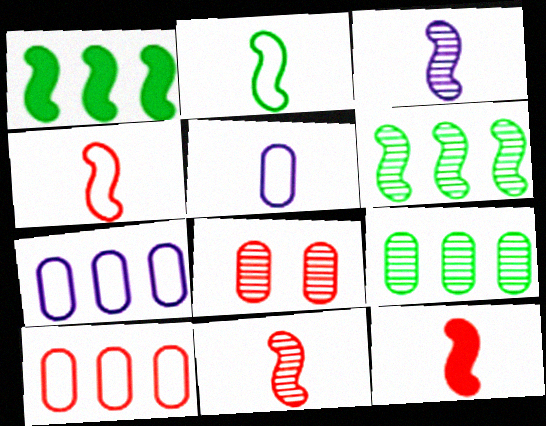[[2, 3, 12], 
[4, 11, 12]]